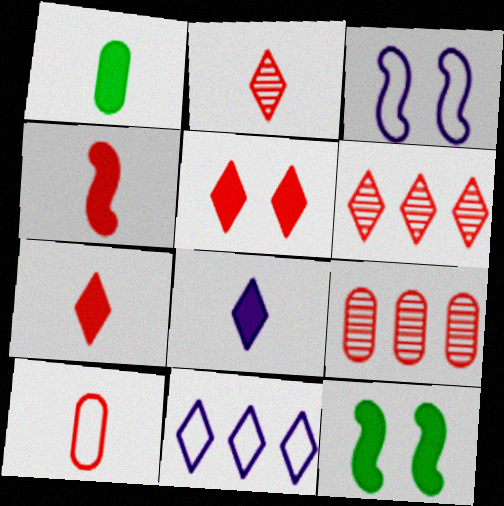[[1, 3, 6], 
[1, 4, 8], 
[2, 4, 10]]